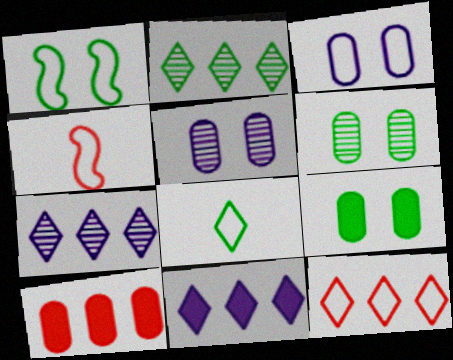[[2, 11, 12], 
[4, 6, 11], 
[4, 7, 9]]